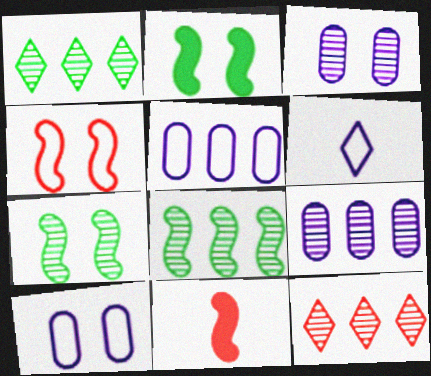[[1, 10, 11], 
[8, 9, 12]]